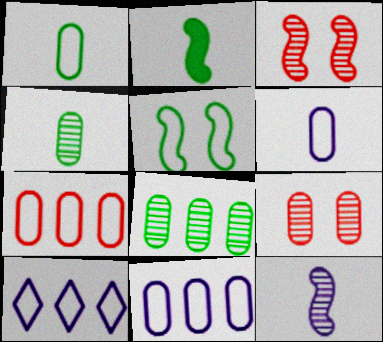[[2, 9, 10]]